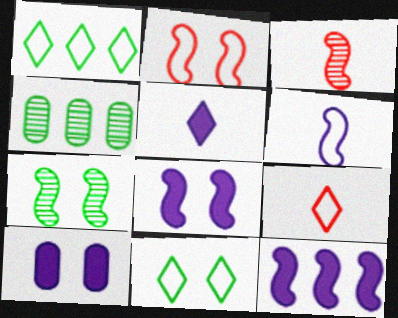[[1, 3, 10], 
[2, 4, 5], 
[2, 7, 8], 
[4, 8, 9], 
[5, 10, 12]]